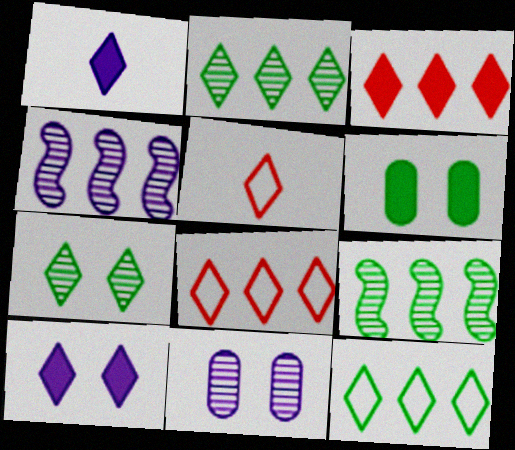[[1, 7, 8], 
[2, 5, 10], 
[4, 5, 6]]